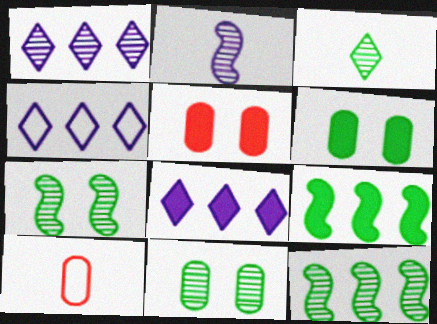[[1, 4, 8], 
[3, 11, 12], 
[7, 8, 10]]